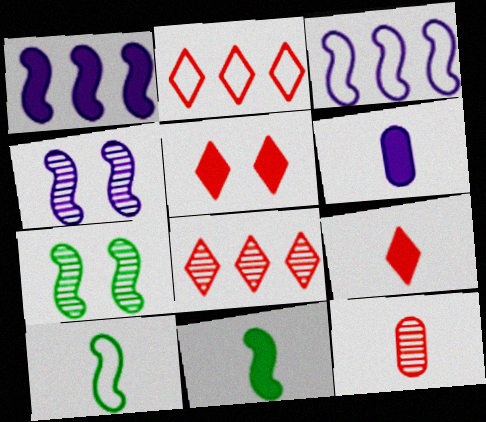[[2, 6, 7], 
[6, 9, 11]]